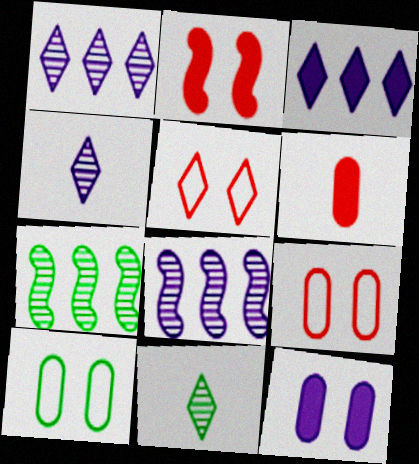[[3, 5, 11]]